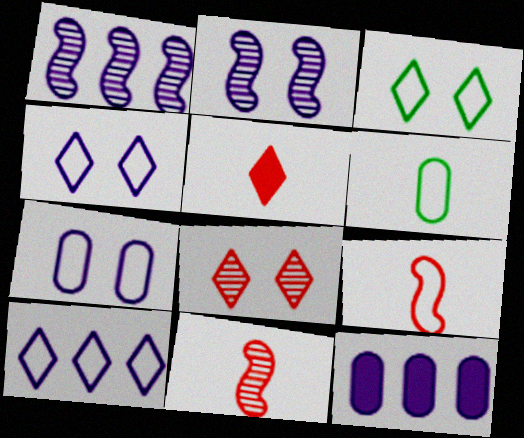[[1, 10, 12], 
[3, 11, 12]]